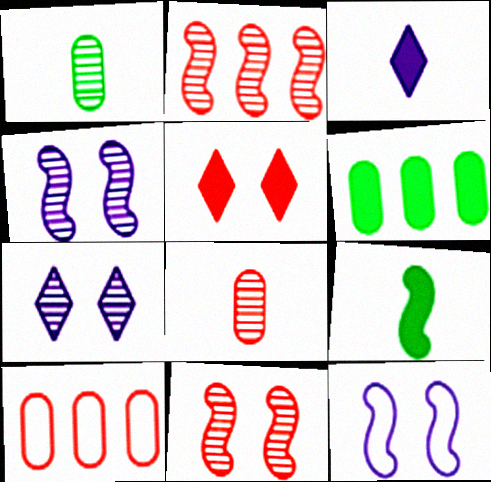[[1, 2, 7], 
[2, 9, 12], 
[7, 9, 10]]